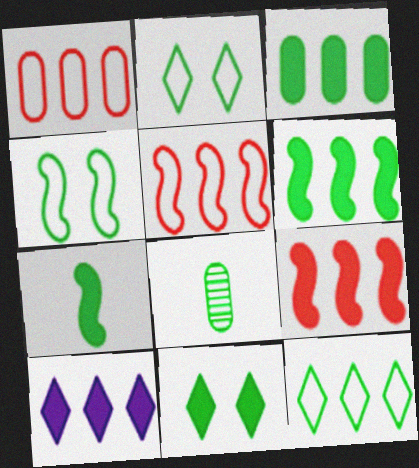[[2, 6, 8], 
[3, 7, 11], 
[3, 9, 10]]